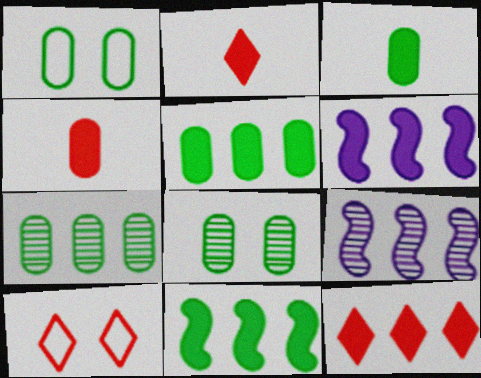[[1, 2, 9], 
[1, 3, 7], 
[3, 9, 10], 
[5, 6, 12]]